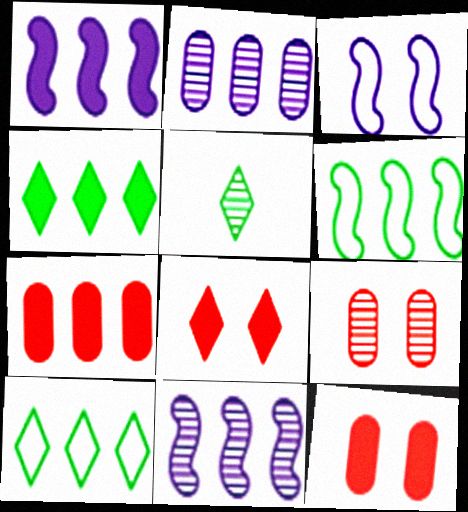[[1, 4, 7], 
[3, 5, 7], 
[5, 9, 11], 
[7, 10, 11]]